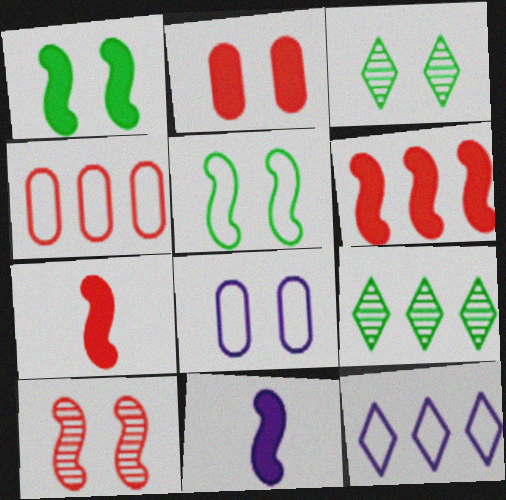[[1, 6, 11], 
[3, 4, 11], 
[7, 8, 9]]